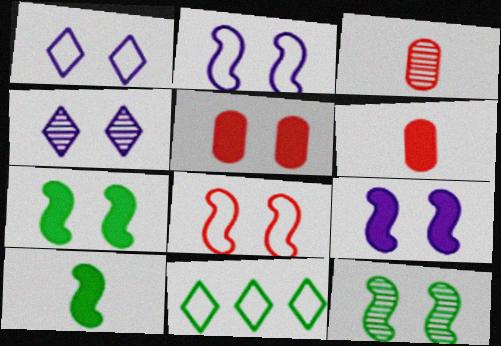[[1, 5, 12], 
[3, 9, 11], 
[8, 9, 12]]